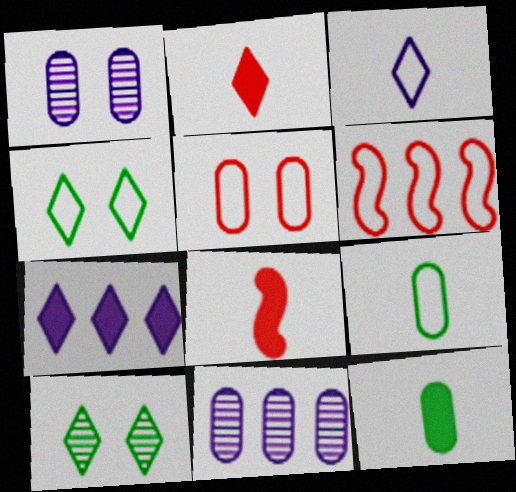[[4, 8, 11], 
[5, 11, 12]]